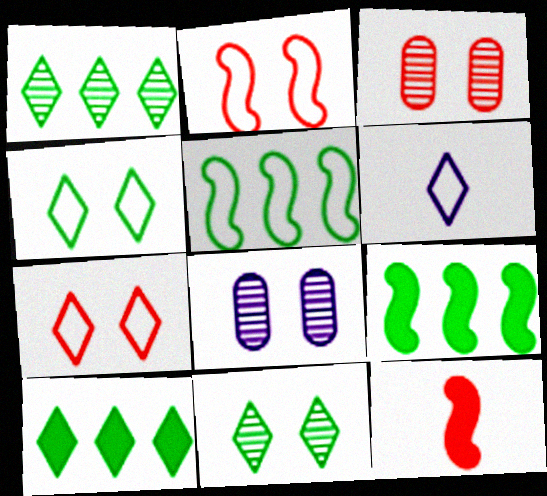[[3, 6, 9]]